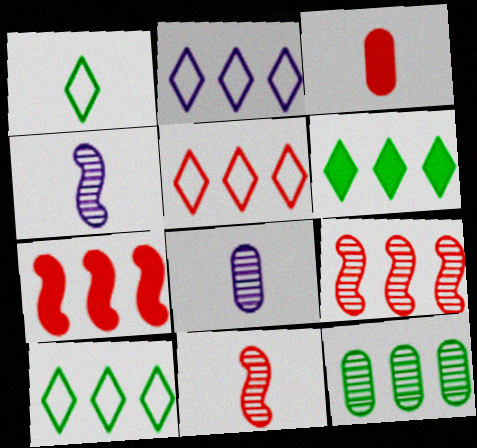[[1, 3, 4], 
[2, 5, 10], 
[2, 7, 12]]